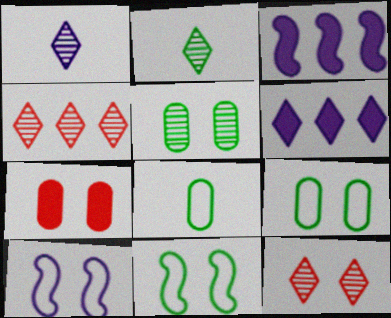[[3, 8, 12]]